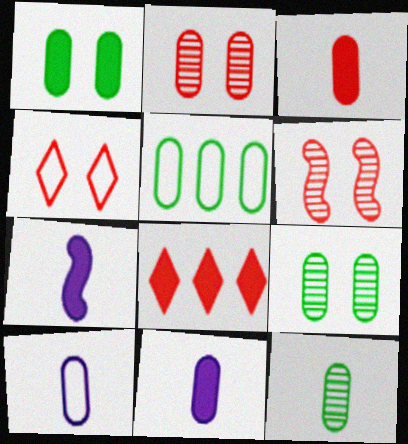[[1, 5, 12], 
[1, 7, 8], 
[2, 5, 11], 
[3, 10, 12]]